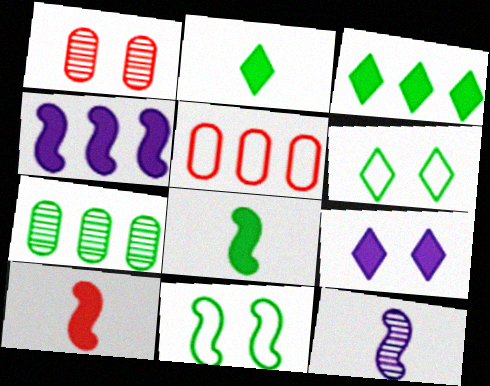[[1, 9, 11], 
[2, 7, 11], 
[6, 7, 8]]